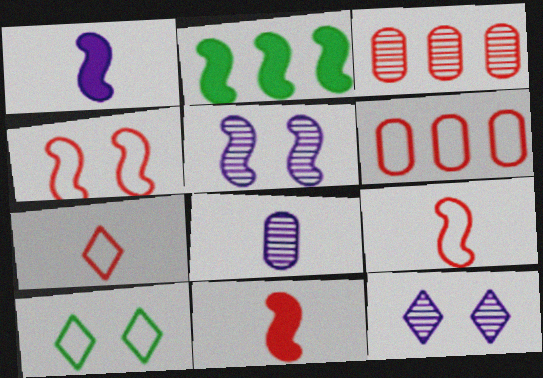[[1, 3, 10], 
[2, 5, 9], 
[4, 6, 7]]